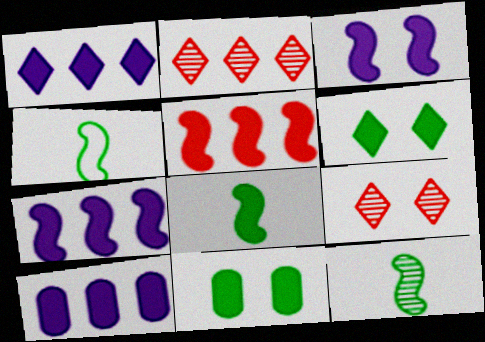[[1, 7, 10], 
[3, 5, 8], 
[4, 8, 12], 
[4, 9, 10]]